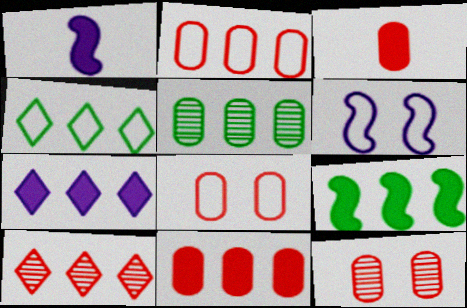[[1, 4, 12], 
[2, 3, 12], 
[4, 5, 9], 
[4, 7, 10], 
[7, 9, 11]]